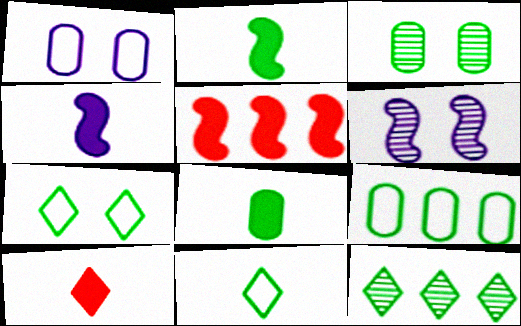[[3, 8, 9], 
[4, 8, 10], 
[6, 9, 10]]